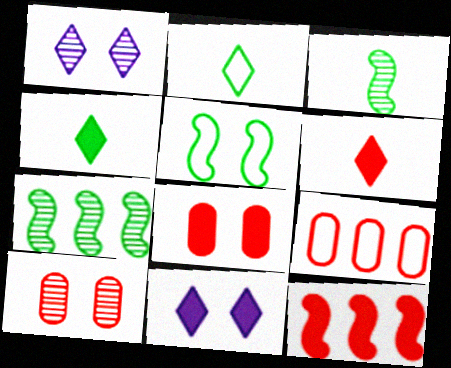[[1, 5, 8], 
[3, 9, 11], 
[5, 10, 11], 
[6, 8, 12]]